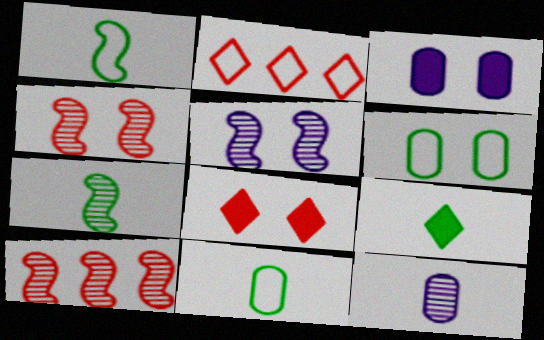[[2, 3, 7], 
[5, 6, 8], 
[5, 7, 10], 
[7, 9, 11]]